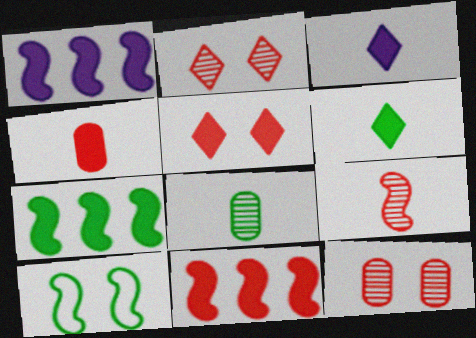[[1, 7, 11], 
[1, 9, 10], 
[4, 5, 11]]